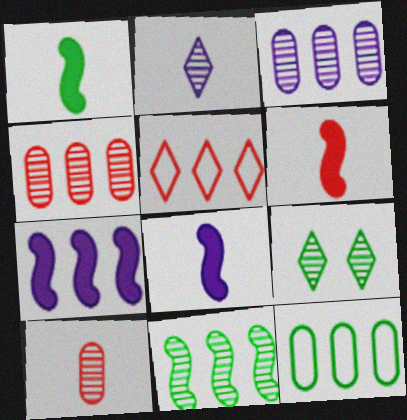[[1, 6, 8], 
[1, 9, 12]]